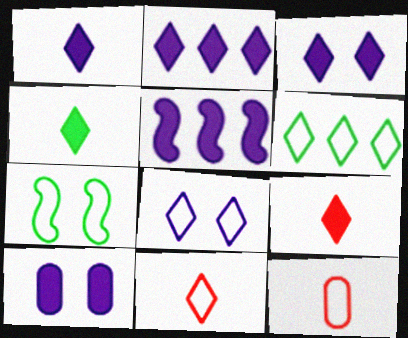[[1, 2, 3], 
[1, 4, 9], 
[1, 5, 10], 
[6, 8, 11]]